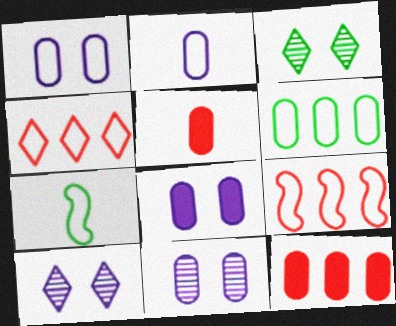[[1, 4, 7], 
[1, 8, 11], 
[5, 6, 11], 
[7, 10, 12]]